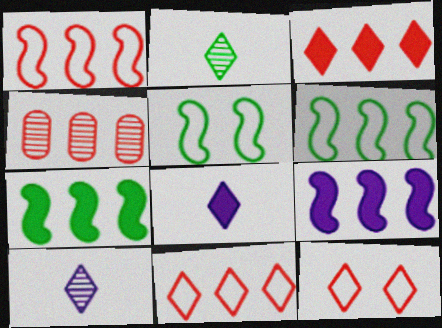[[1, 3, 4], 
[4, 5, 8]]